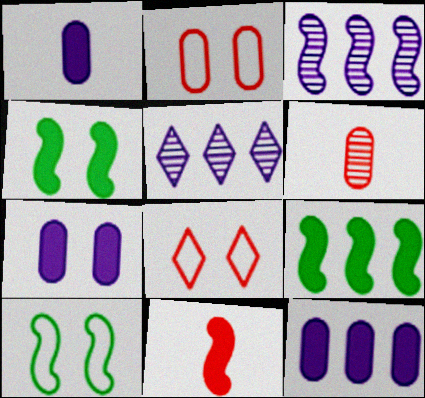[[1, 7, 12], 
[3, 10, 11]]